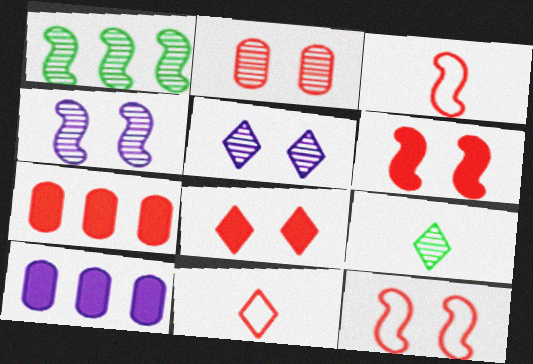[[2, 8, 12], 
[9, 10, 12]]